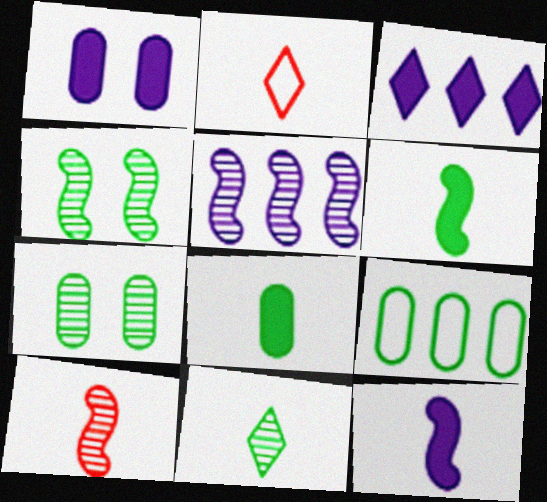[[1, 3, 12], 
[4, 5, 10], 
[7, 8, 9]]